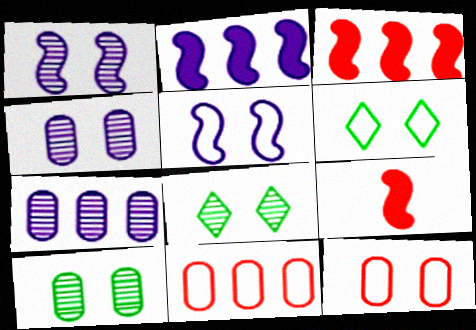[[5, 6, 12], 
[6, 7, 9]]